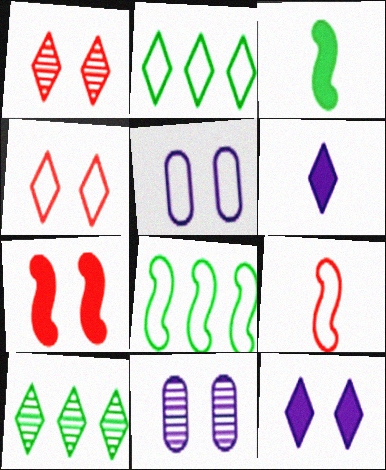[[1, 2, 6], 
[2, 5, 9], 
[4, 6, 10]]